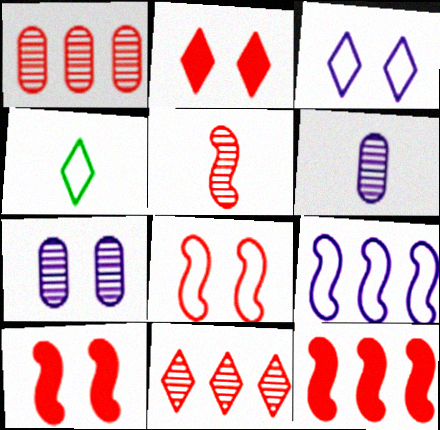[[4, 7, 12], 
[5, 8, 12]]